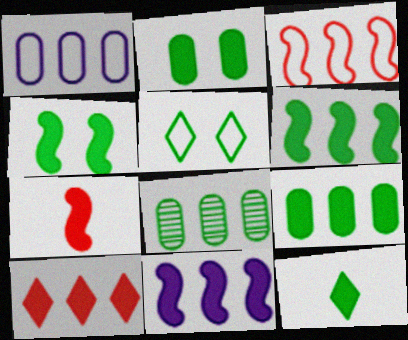[[2, 6, 12], 
[4, 7, 11], 
[4, 9, 12], 
[9, 10, 11]]